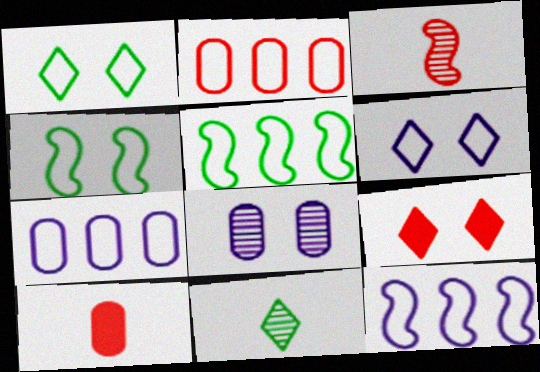[[2, 3, 9], 
[4, 8, 9]]